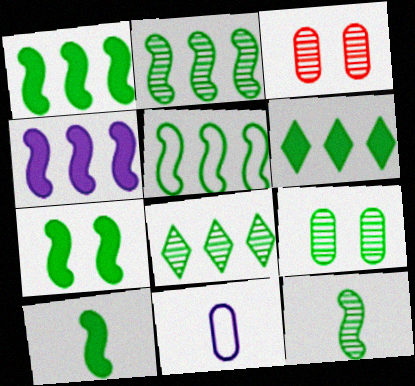[[1, 2, 5], 
[1, 7, 10], 
[5, 7, 12], 
[8, 9, 12]]